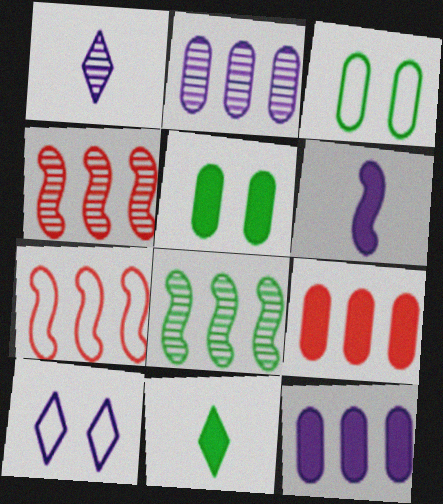[[1, 5, 7], 
[2, 6, 10], 
[3, 8, 11]]